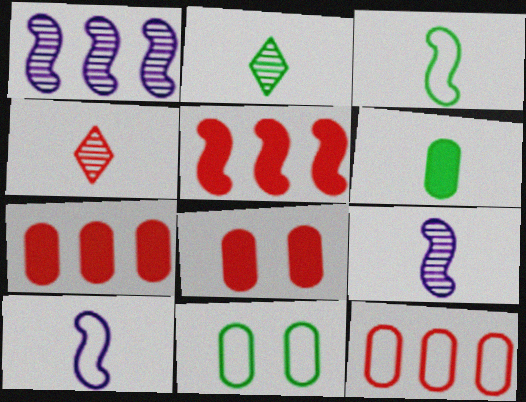[[2, 3, 6], 
[4, 6, 10]]